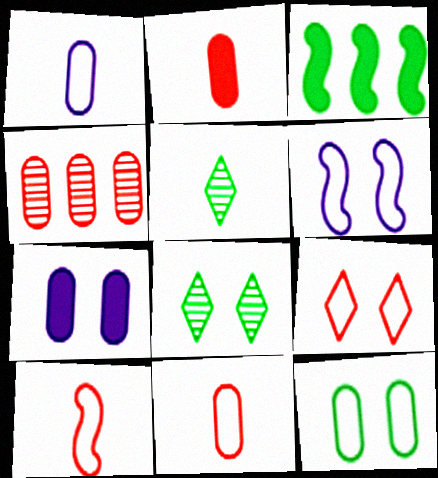[[3, 5, 12], 
[6, 9, 12]]